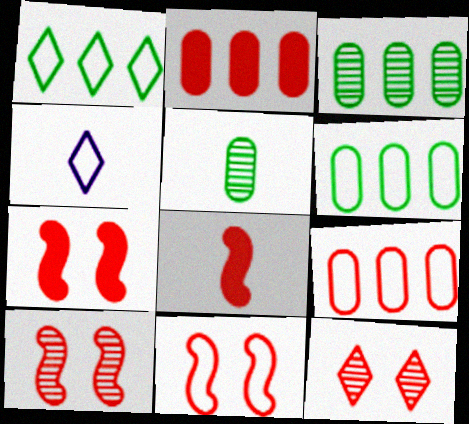[[3, 4, 7], 
[4, 5, 8], 
[4, 6, 11], 
[7, 10, 11], 
[8, 9, 12]]